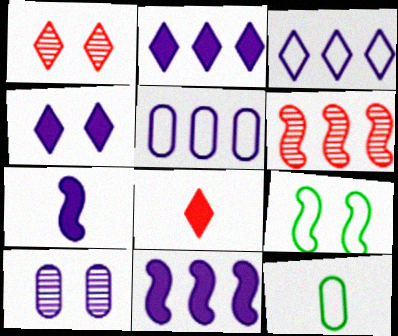[[1, 11, 12], 
[3, 7, 10], 
[4, 6, 12], 
[6, 7, 9]]